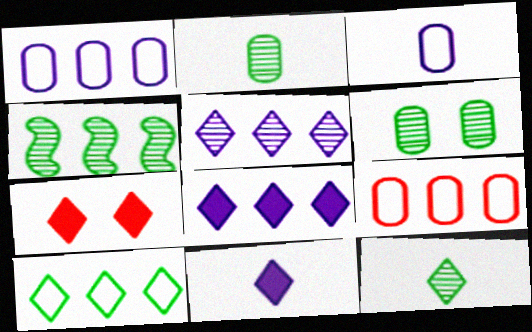[[3, 4, 7], 
[4, 6, 12], 
[4, 8, 9]]